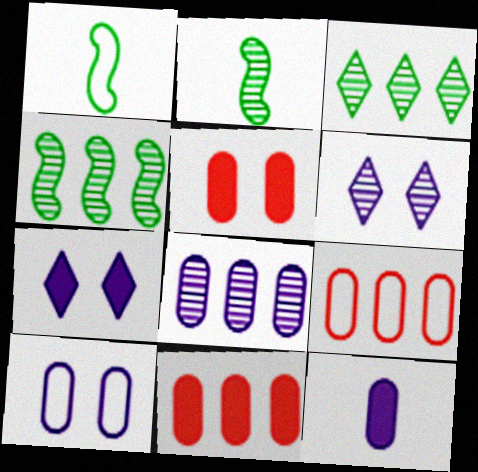[[1, 6, 11], 
[2, 7, 9], 
[8, 10, 12]]